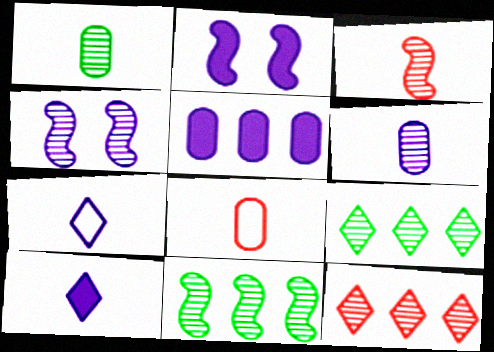[[1, 4, 12], 
[2, 5, 10], 
[2, 8, 9], 
[3, 4, 11], 
[4, 5, 7]]